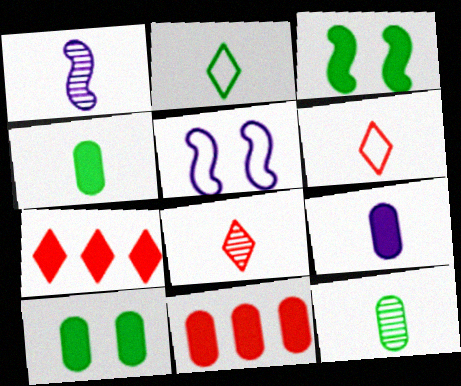[[1, 4, 6], 
[1, 8, 12], 
[3, 7, 9], 
[5, 7, 12], 
[9, 10, 11]]